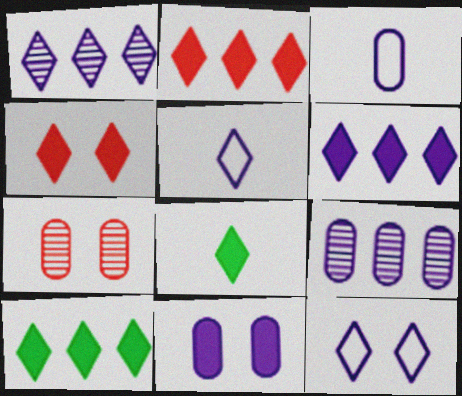[[2, 6, 10], 
[3, 9, 11], 
[4, 6, 8]]